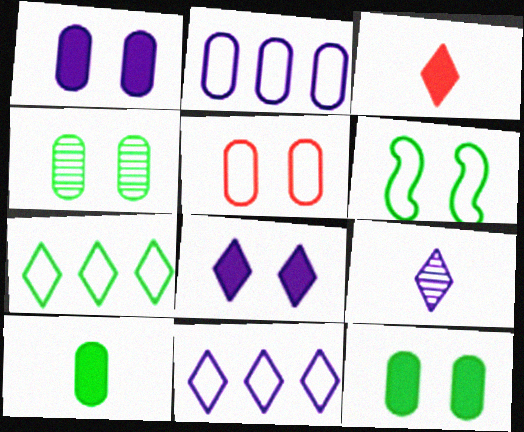[[1, 4, 5], 
[8, 9, 11]]